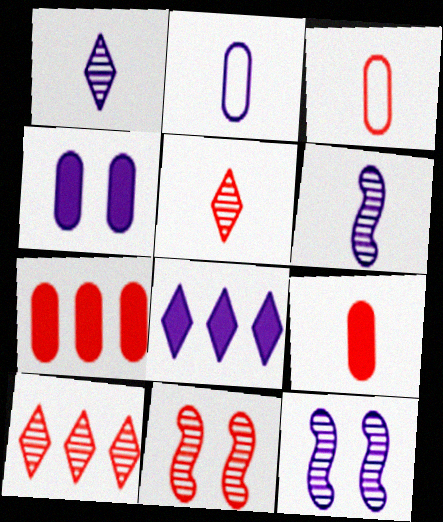[[2, 8, 12]]